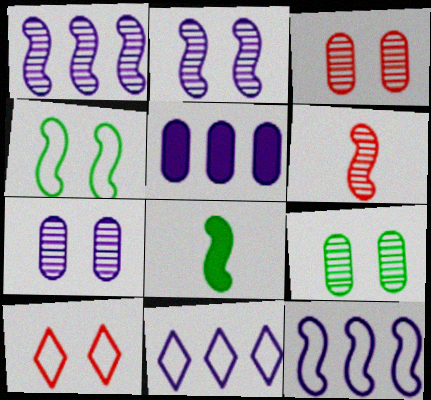[[1, 5, 11], 
[3, 7, 9], 
[3, 8, 11]]